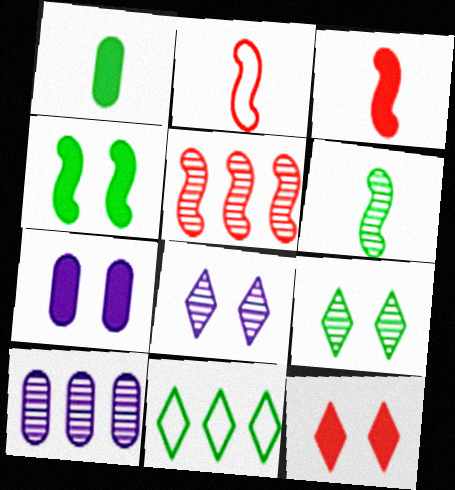[[4, 7, 12]]